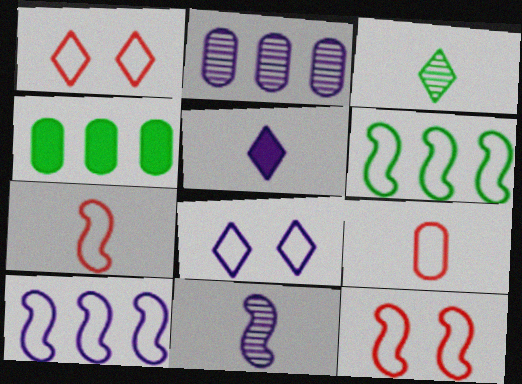[[1, 4, 11], 
[6, 8, 9]]